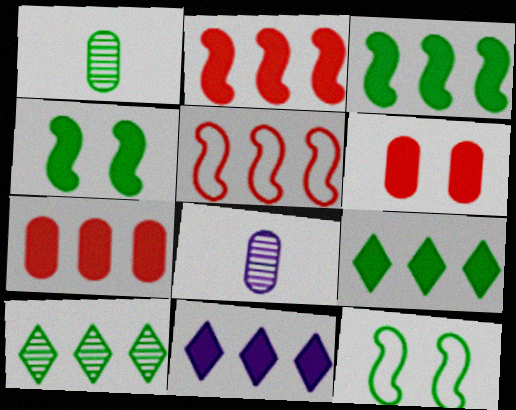[[1, 9, 12], 
[3, 7, 11]]